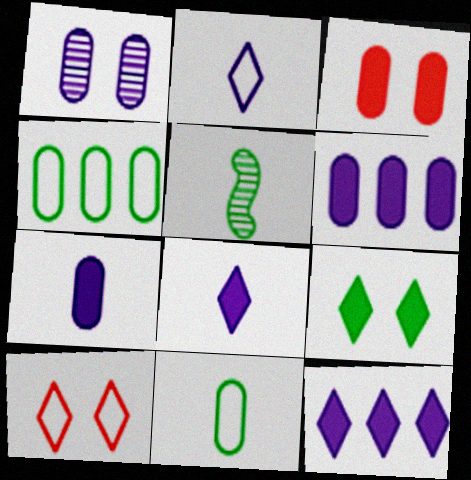[[4, 5, 9], 
[5, 6, 10]]